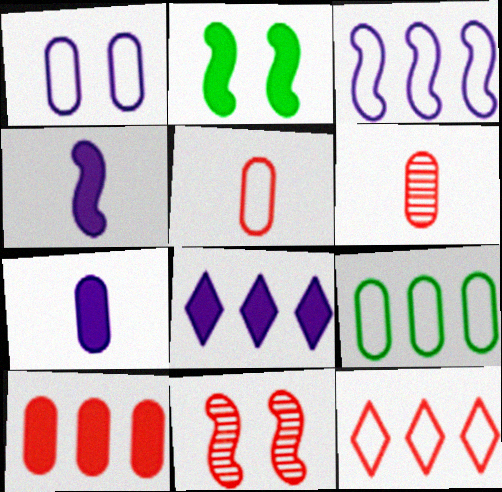[[1, 5, 9], 
[3, 9, 12]]